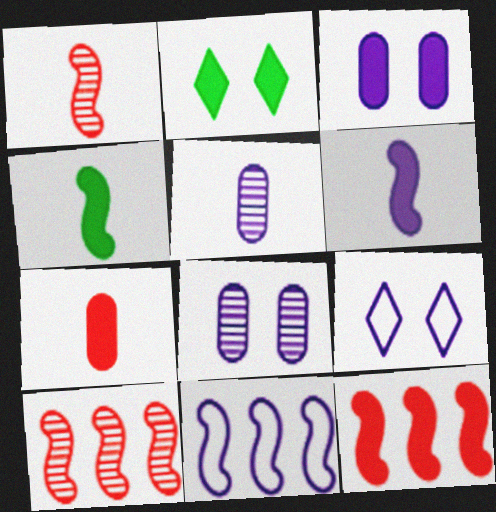[]